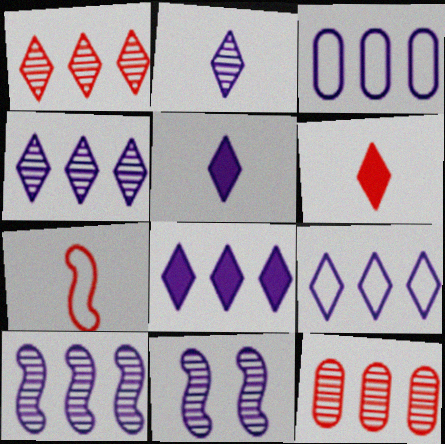[[3, 5, 11], 
[3, 8, 10], 
[4, 8, 9]]